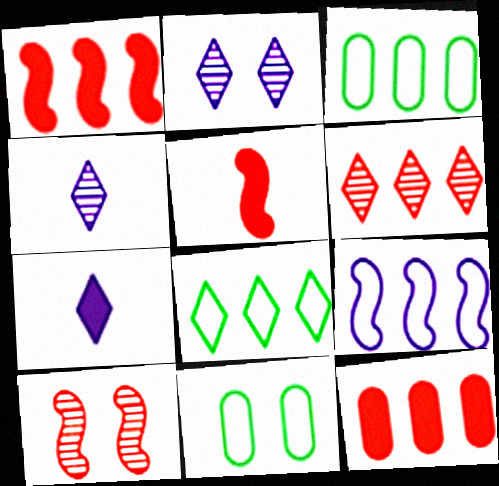[[1, 4, 11], 
[2, 3, 5], 
[3, 7, 10]]